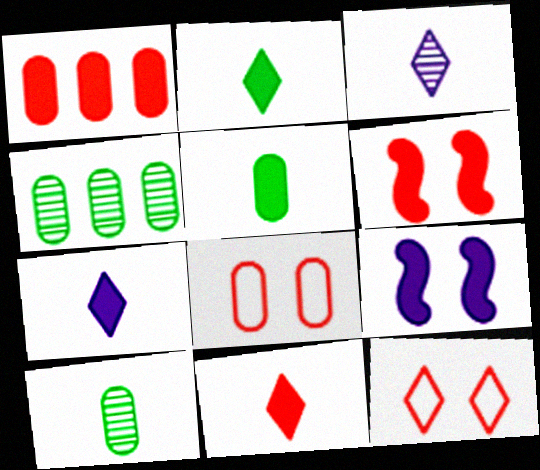[[1, 2, 9], 
[1, 6, 11], 
[2, 7, 11]]